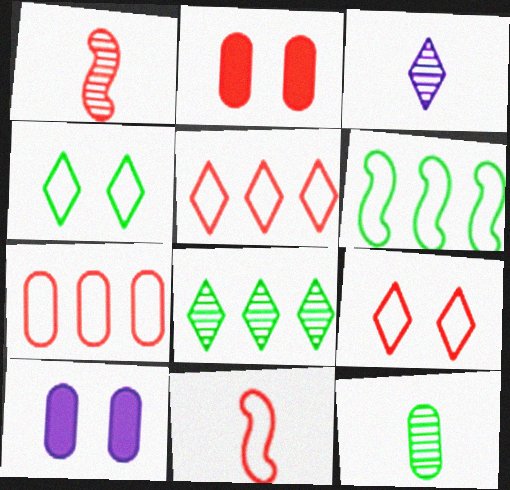[[1, 2, 5], 
[1, 3, 12], 
[2, 3, 6], 
[7, 9, 11], 
[7, 10, 12], 
[8, 10, 11]]